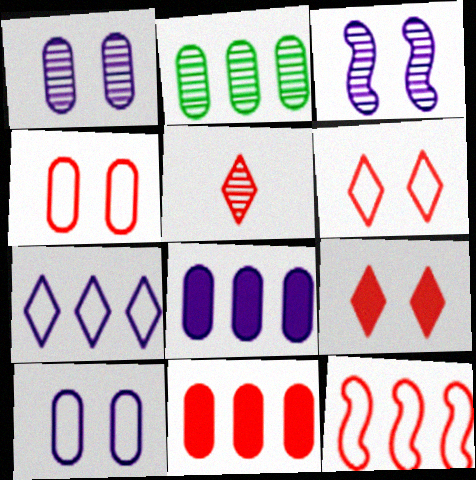[[2, 3, 5]]